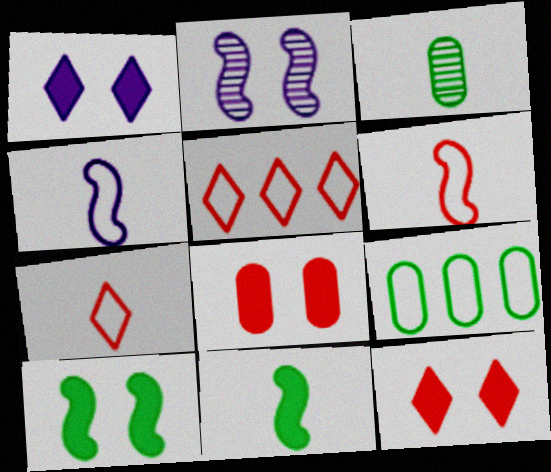[[1, 8, 10]]